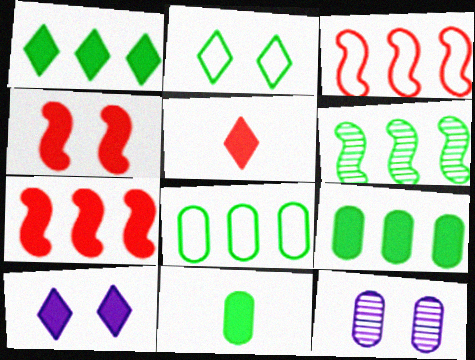[[1, 5, 10], 
[1, 6, 8], 
[2, 4, 12], 
[2, 6, 11], 
[7, 10, 11]]